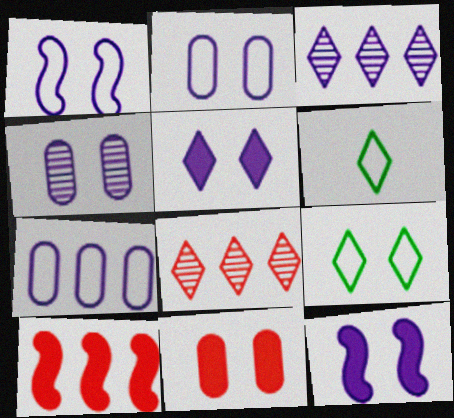[[1, 4, 5], 
[4, 6, 10], 
[5, 6, 8]]